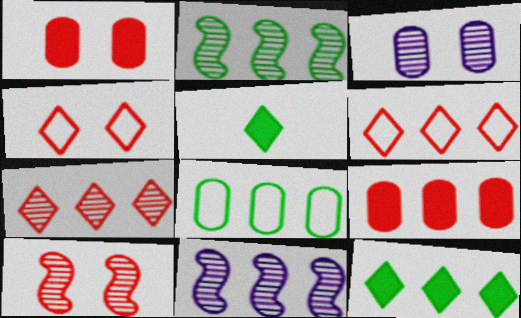[[1, 4, 10], 
[2, 8, 12]]